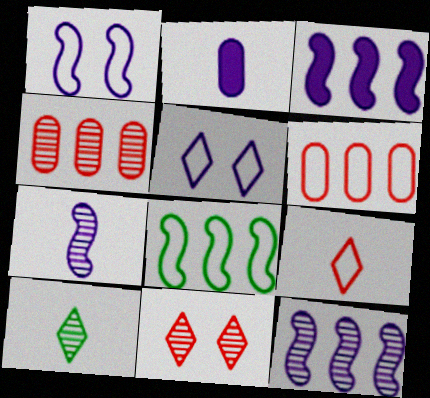[[1, 3, 7], 
[2, 5, 12], 
[2, 8, 11]]